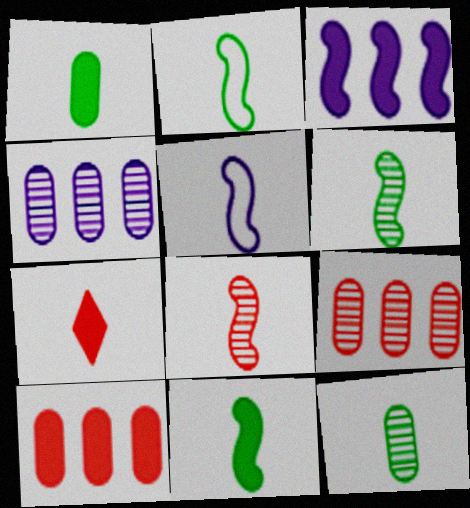[[2, 6, 11], 
[5, 7, 12], 
[5, 8, 11]]